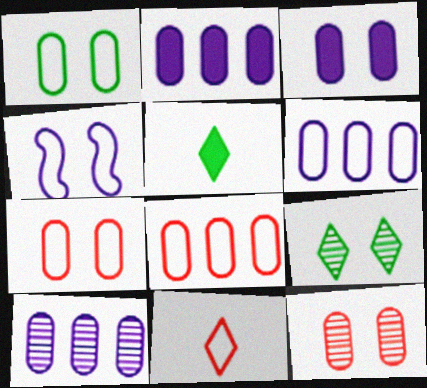[[1, 3, 12], 
[2, 6, 10]]